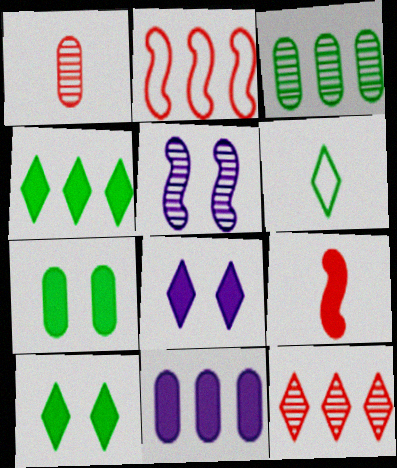[[6, 8, 12], 
[9, 10, 11]]